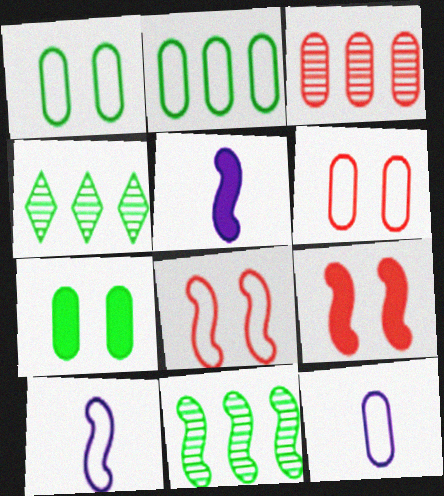[[2, 6, 12], 
[3, 7, 12], 
[4, 5, 6], 
[4, 9, 12], 
[5, 8, 11], 
[9, 10, 11]]